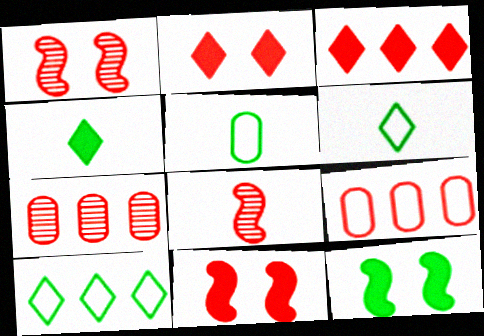[[2, 8, 9]]